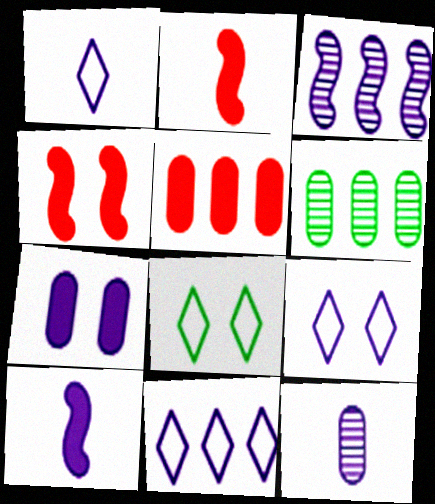[[1, 3, 7], 
[1, 4, 6], 
[1, 9, 11], 
[1, 10, 12], 
[2, 6, 9]]